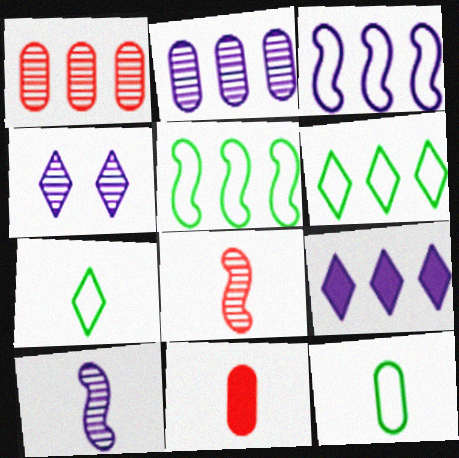[[1, 5, 9], 
[2, 3, 9], 
[2, 4, 10], 
[4, 5, 11], 
[7, 10, 11]]